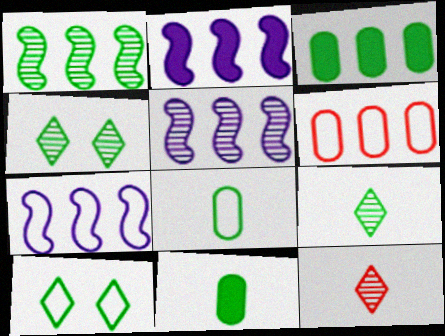[[1, 10, 11], 
[2, 5, 7]]